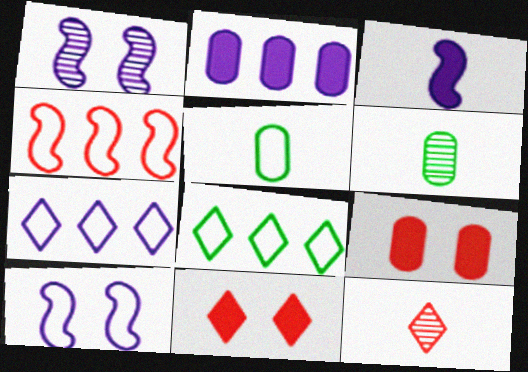[[3, 5, 12], 
[4, 9, 12]]